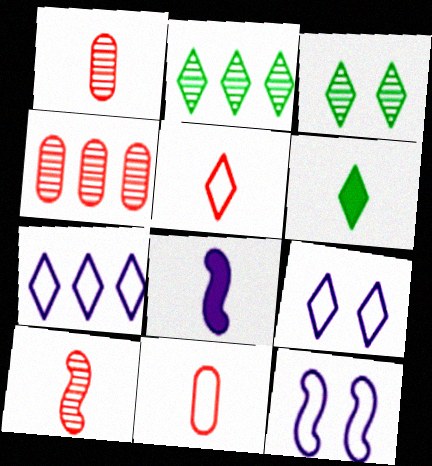[[4, 6, 12]]